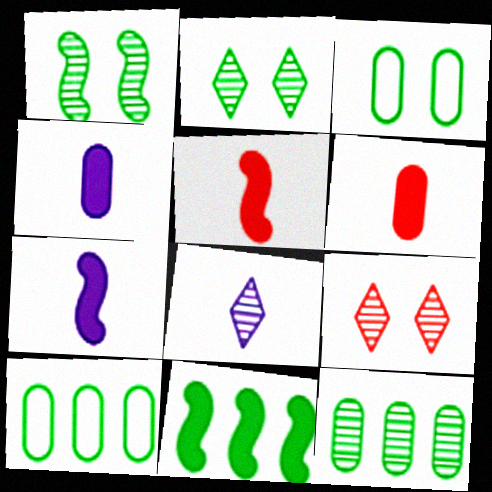[[7, 9, 10]]